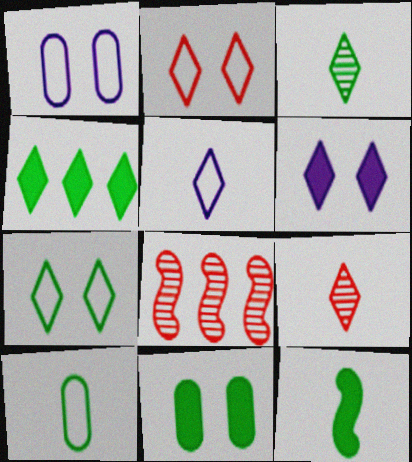[[3, 4, 7], 
[3, 10, 12], 
[4, 11, 12], 
[5, 8, 11], 
[6, 8, 10]]